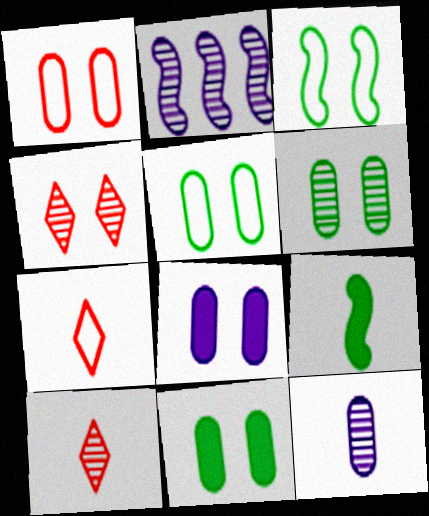[[1, 6, 8], 
[2, 6, 10], 
[2, 7, 11], 
[3, 4, 8], 
[5, 6, 11], 
[7, 9, 12]]